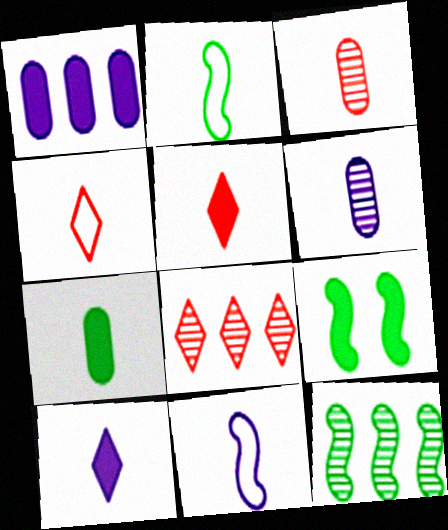[[1, 5, 9], 
[2, 3, 10], 
[2, 5, 6], 
[2, 9, 12], 
[6, 10, 11]]